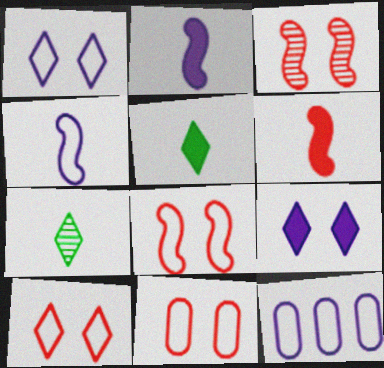[[1, 4, 12], 
[3, 5, 12], 
[8, 10, 11]]